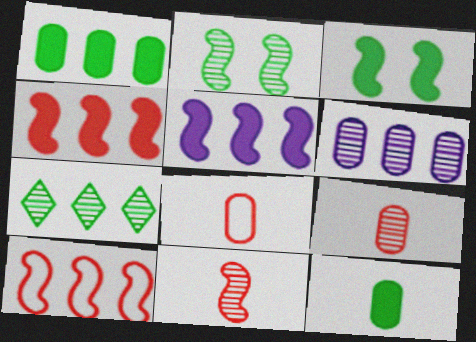[]